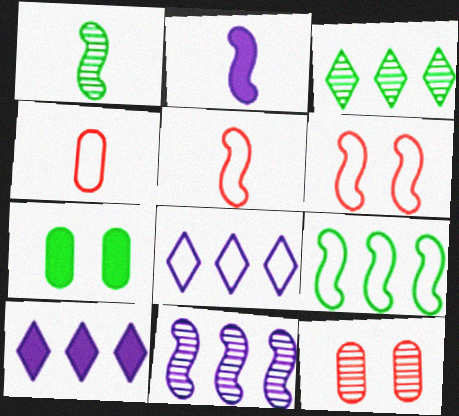[[1, 2, 5]]